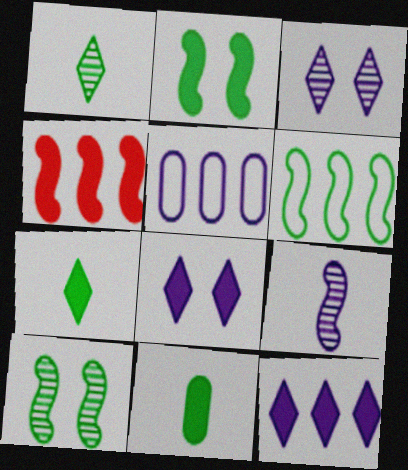[[4, 8, 11], 
[5, 8, 9]]